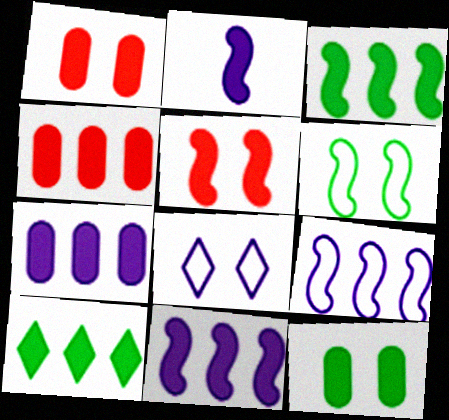[[1, 2, 10], 
[2, 3, 5], 
[4, 10, 11]]